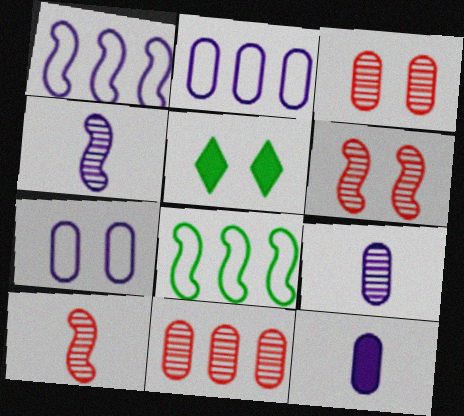[[2, 5, 10], 
[5, 6, 7]]